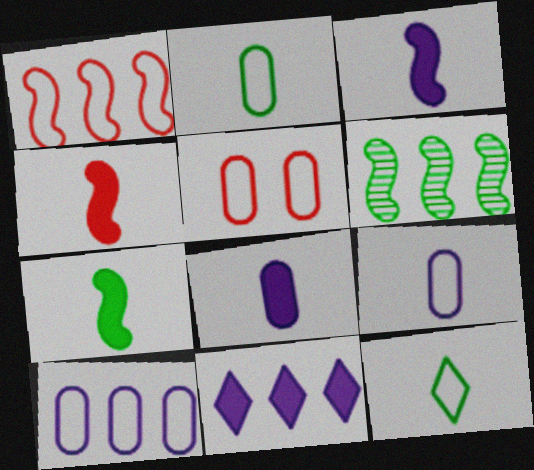[[2, 5, 10], 
[3, 4, 7]]